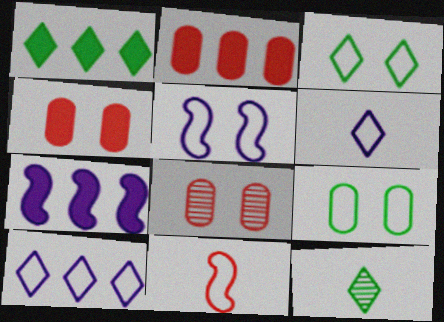[[1, 2, 7], 
[1, 3, 12], 
[2, 5, 12], 
[9, 10, 11]]